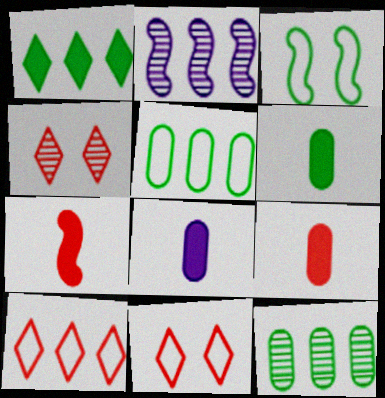[[2, 3, 7], 
[2, 6, 11], 
[6, 8, 9]]